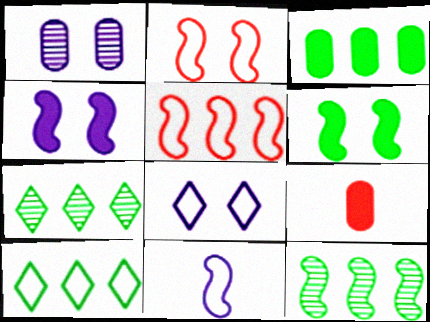[[1, 4, 8], 
[3, 10, 12], 
[8, 9, 12]]